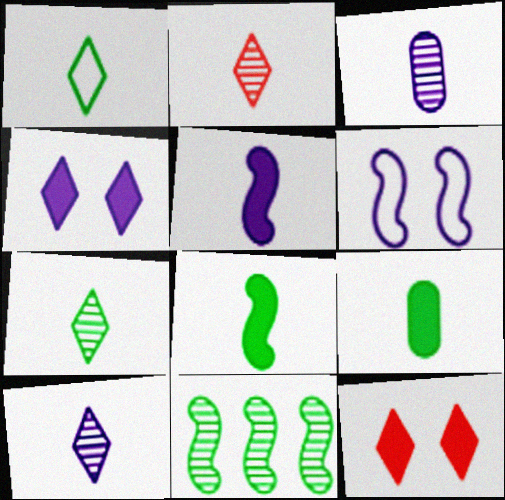[[2, 7, 10]]